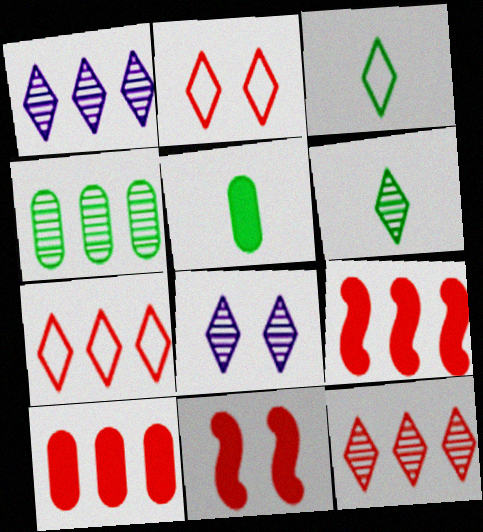[[6, 8, 12]]